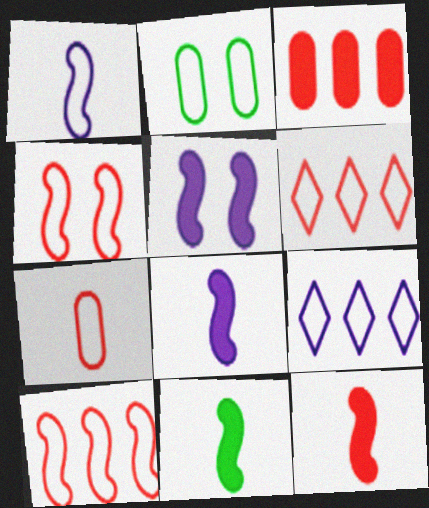[[1, 2, 6], 
[4, 6, 7], 
[8, 11, 12]]